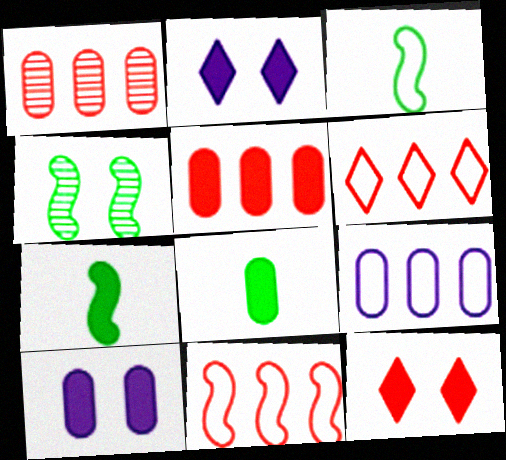[[1, 2, 3], 
[2, 5, 7], 
[5, 8, 10]]